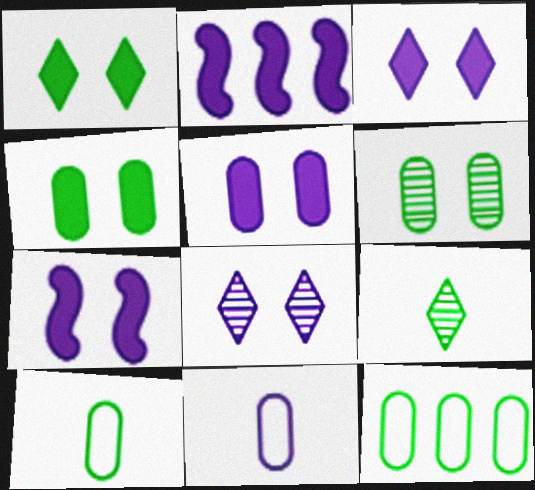[[2, 8, 11], 
[3, 5, 7]]